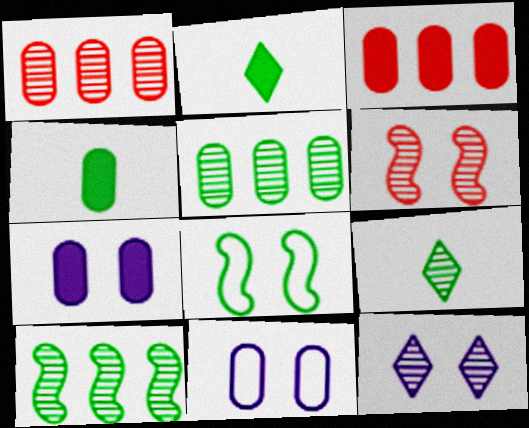[[1, 4, 11], 
[2, 5, 8], 
[3, 4, 7]]